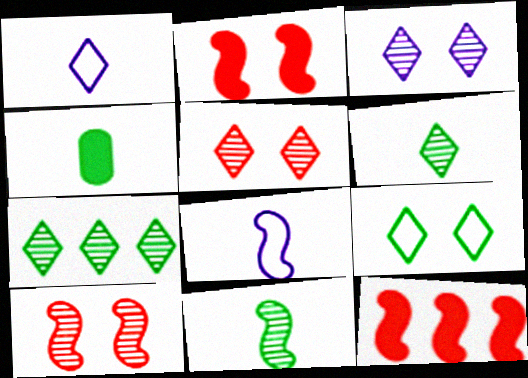[]